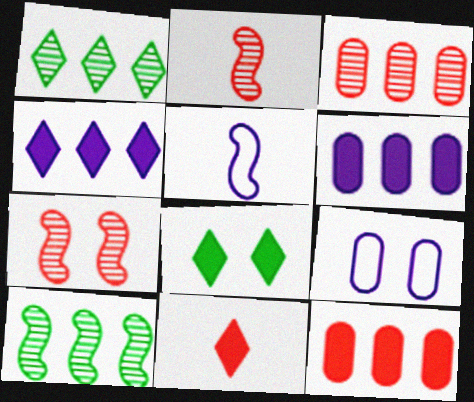[[3, 5, 8], 
[4, 8, 11], 
[7, 8, 9], 
[9, 10, 11]]